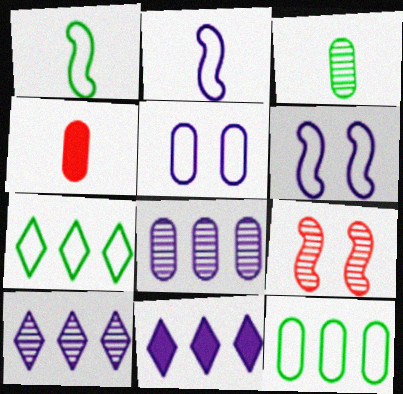[[3, 9, 10]]